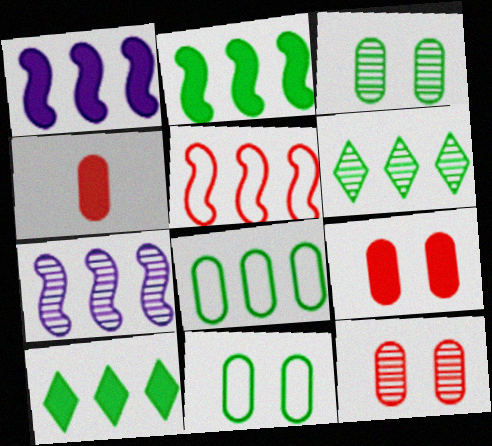[[2, 5, 7], 
[2, 6, 8]]